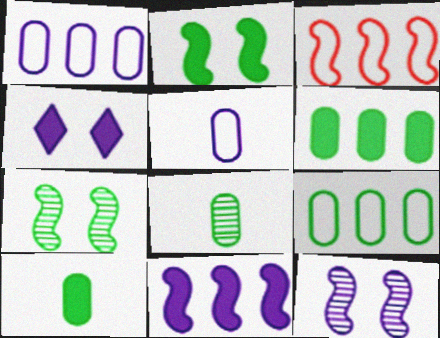[[3, 4, 8]]